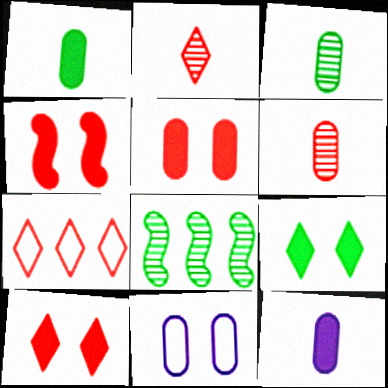[[2, 7, 10], 
[4, 5, 10], 
[4, 6, 7]]